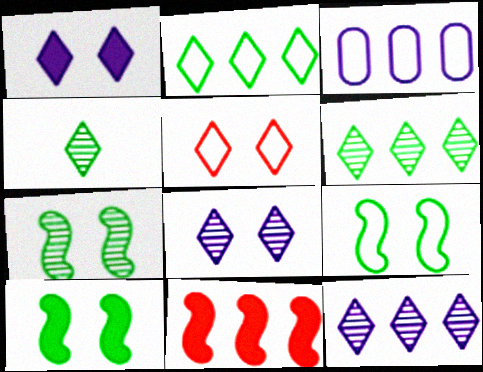[[3, 6, 11], 
[7, 9, 10]]